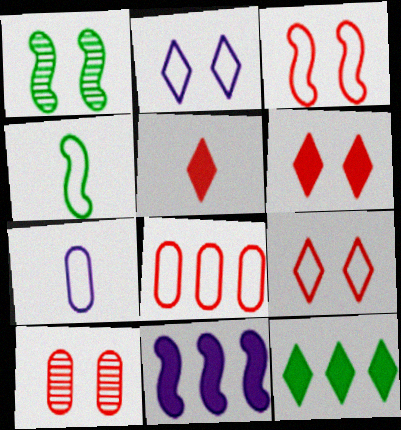[[2, 4, 8], 
[3, 6, 10]]